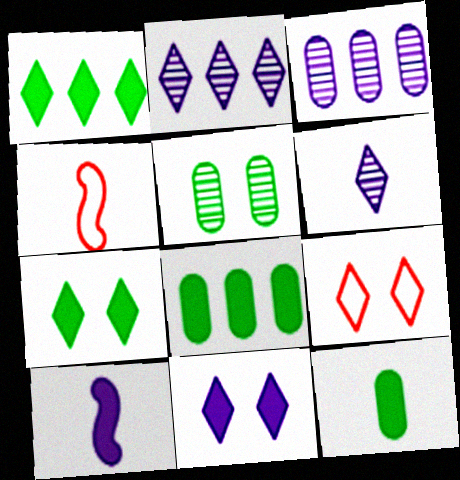[[1, 6, 9], 
[3, 4, 7], 
[4, 6, 12]]